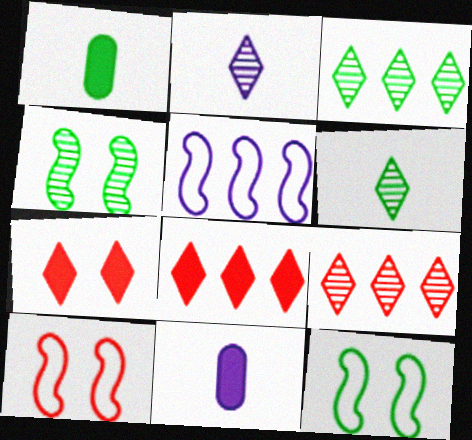[[1, 3, 12], 
[3, 10, 11], 
[9, 11, 12]]